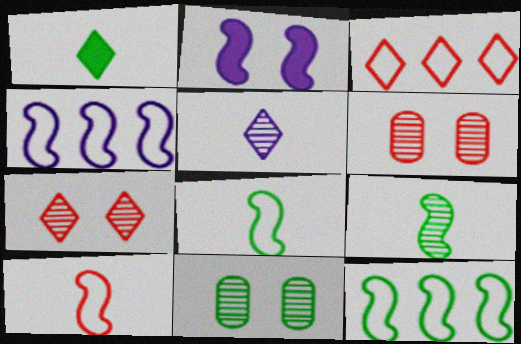[[1, 4, 6], 
[1, 11, 12]]